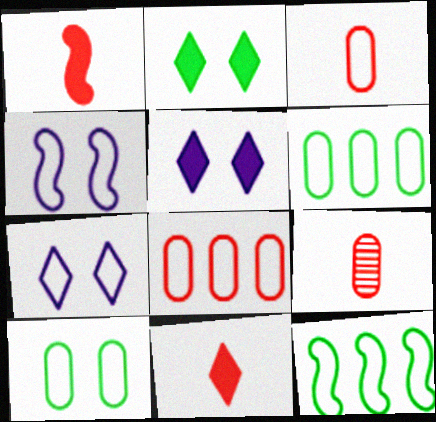[[3, 7, 12], 
[5, 9, 12]]